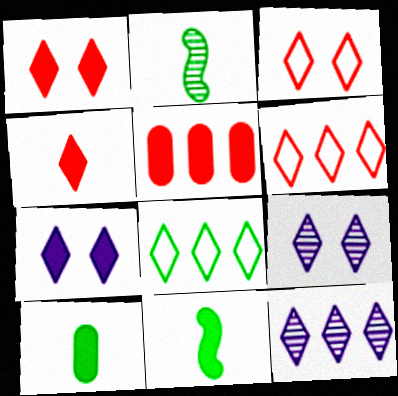[[4, 8, 9], 
[5, 7, 11]]